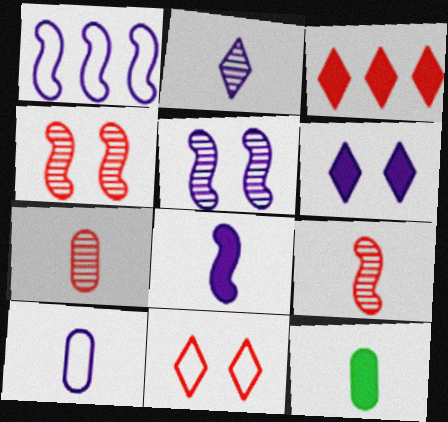[[1, 5, 8], 
[2, 8, 10], 
[7, 10, 12]]